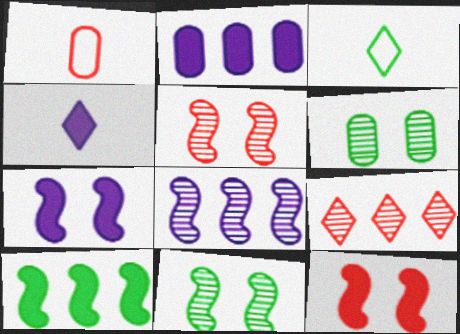[[1, 2, 6], 
[1, 9, 12], 
[2, 3, 5], 
[2, 4, 7], 
[3, 6, 10]]